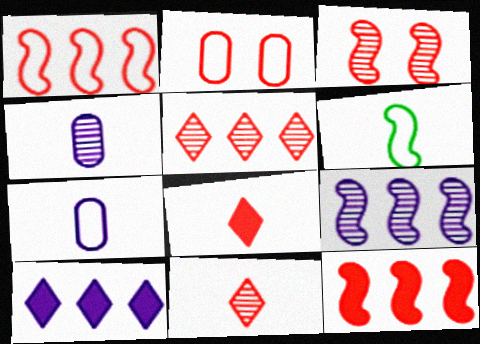[[2, 11, 12], 
[4, 6, 8]]